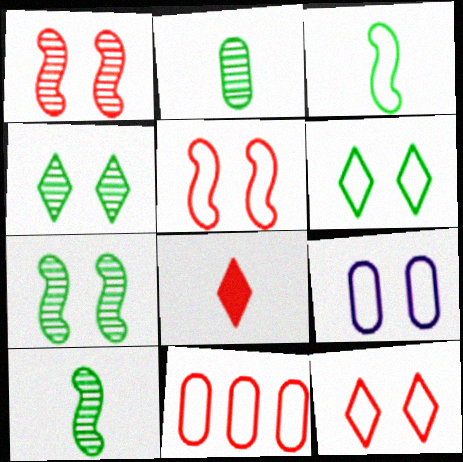[[1, 8, 11], 
[5, 6, 9]]